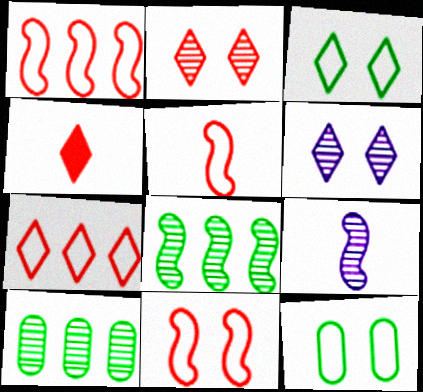[[1, 5, 11], 
[2, 4, 7], 
[2, 9, 10]]